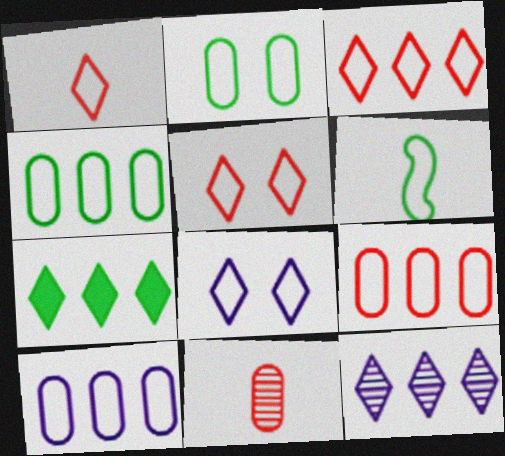[[1, 3, 5], 
[3, 7, 12], 
[4, 9, 10], 
[5, 6, 10], 
[6, 8, 9]]